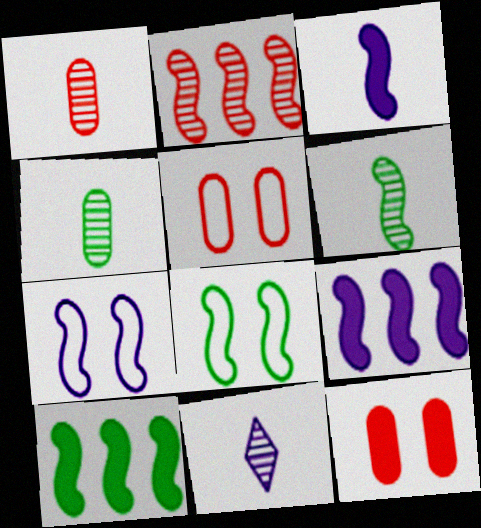[[1, 6, 11], 
[2, 3, 8], 
[5, 10, 11], 
[6, 8, 10]]